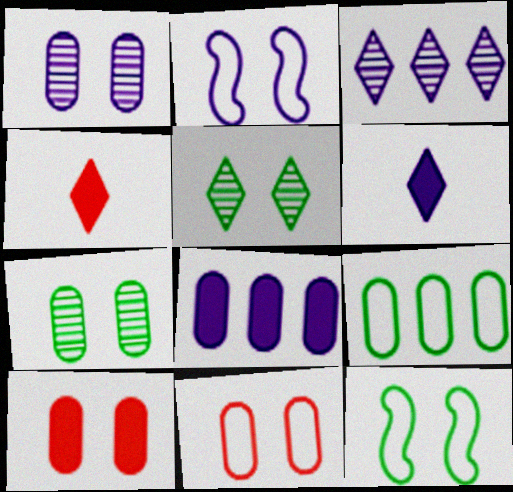[[2, 5, 10]]